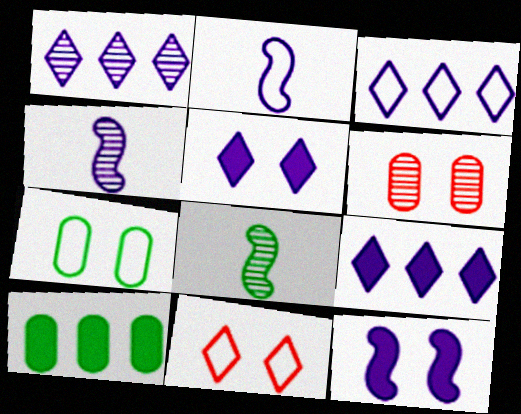[[1, 3, 9], 
[1, 6, 8], 
[4, 10, 11]]